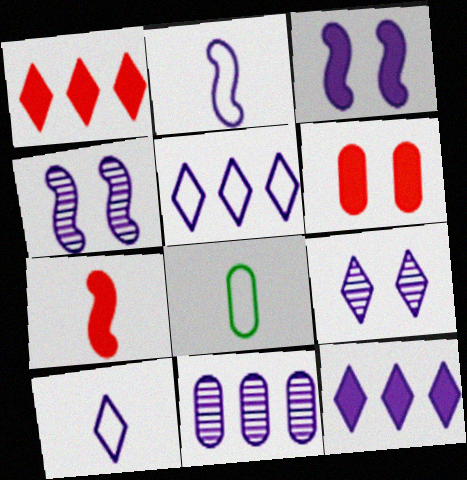[[1, 4, 8], 
[1, 6, 7], 
[3, 10, 11], 
[6, 8, 11], 
[9, 10, 12]]